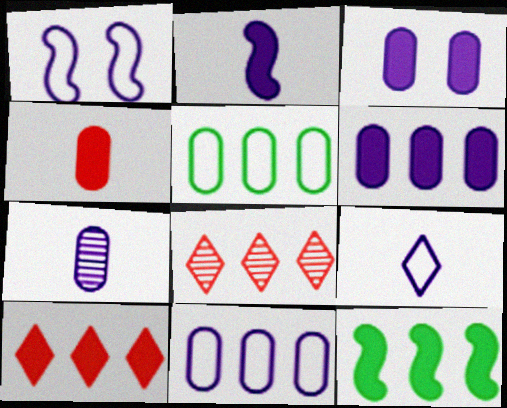[[1, 9, 11], 
[2, 7, 9], 
[3, 7, 11], 
[6, 10, 12], 
[8, 11, 12]]